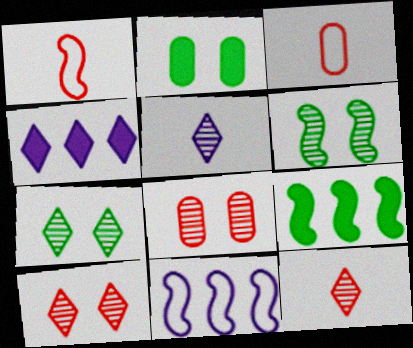[[2, 11, 12], 
[3, 4, 6]]